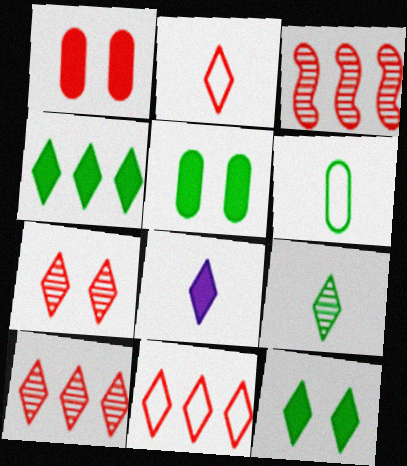[[1, 2, 3], 
[2, 8, 9]]